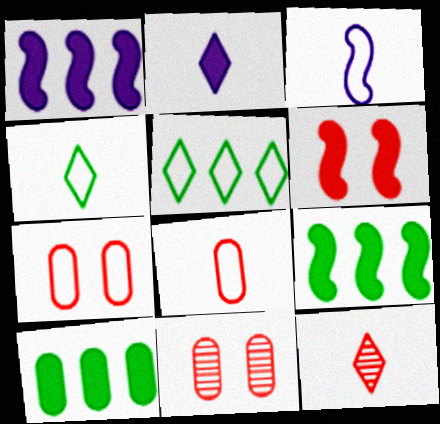[[1, 4, 11], 
[2, 4, 12], 
[2, 6, 10], 
[3, 4, 8], 
[3, 5, 7]]